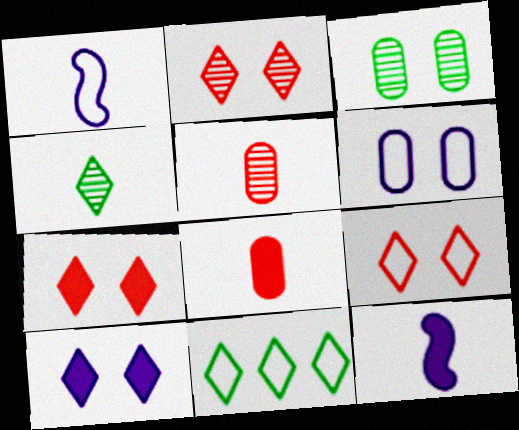[[1, 4, 8], 
[2, 7, 9]]